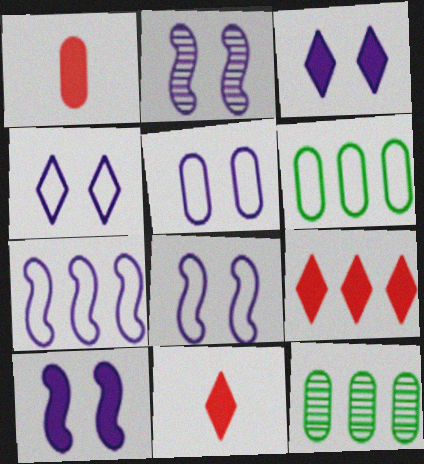[[1, 5, 12], 
[2, 3, 5], 
[2, 6, 11], 
[2, 8, 10], 
[4, 5, 8], 
[7, 9, 12], 
[8, 11, 12]]